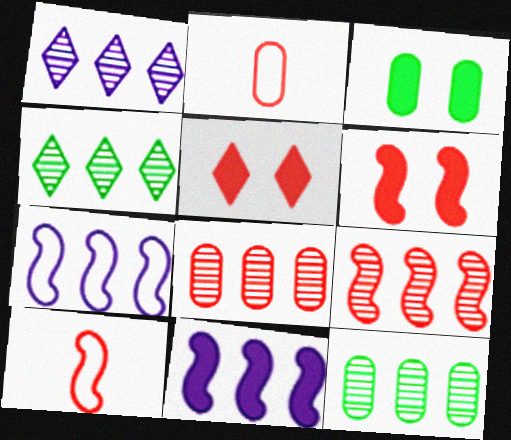[[1, 3, 10], 
[1, 9, 12], 
[2, 5, 9], 
[5, 8, 10], 
[6, 9, 10]]